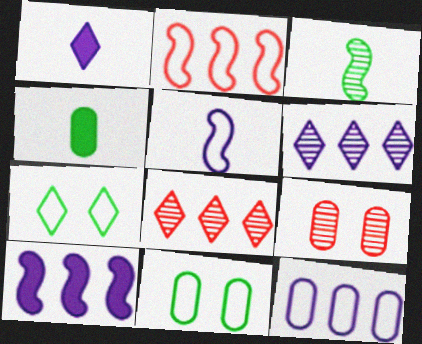[[1, 7, 8], 
[3, 6, 9], 
[4, 9, 12], 
[6, 10, 12]]